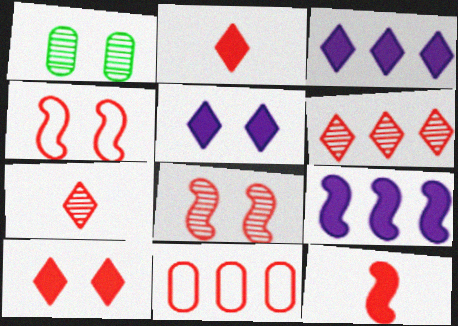[[1, 4, 5], 
[2, 8, 11]]